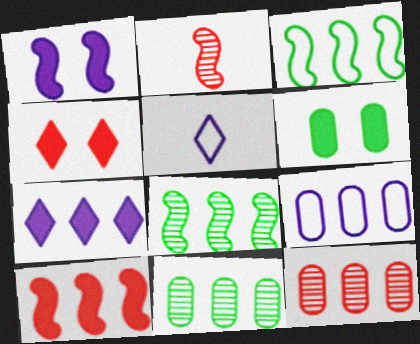[[1, 2, 3], 
[1, 4, 6], 
[3, 7, 12]]